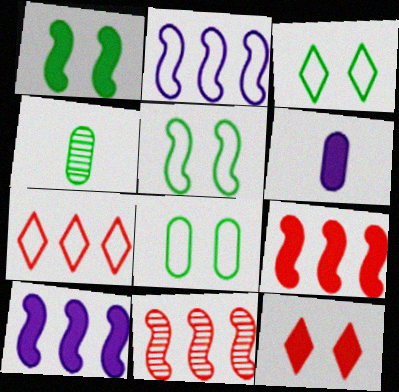[[2, 4, 12], 
[3, 5, 8], 
[3, 6, 11]]